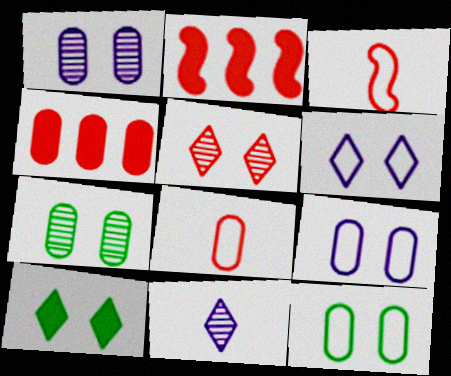[[2, 5, 8], 
[2, 11, 12], 
[3, 4, 5], 
[5, 6, 10]]